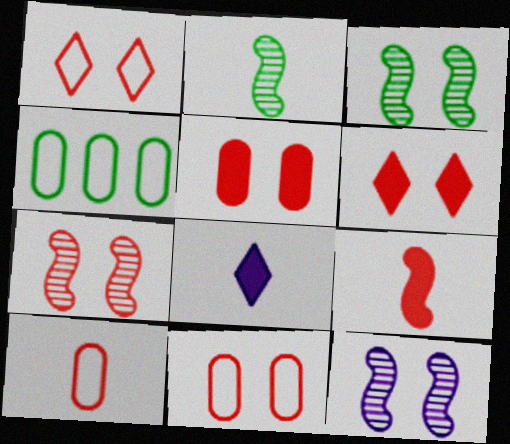[[1, 5, 7], 
[2, 8, 10], 
[3, 7, 12], 
[4, 7, 8], 
[6, 7, 11]]